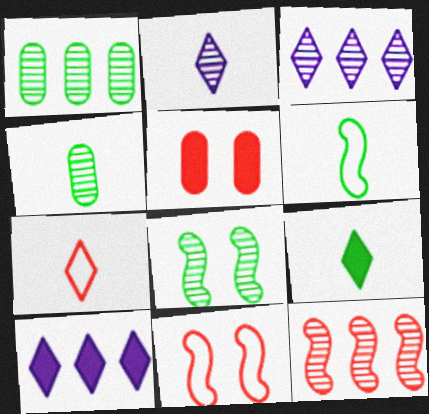[[1, 3, 12], 
[2, 7, 9], 
[3, 5, 6], 
[4, 6, 9], 
[4, 10, 11], 
[5, 7, 12]]